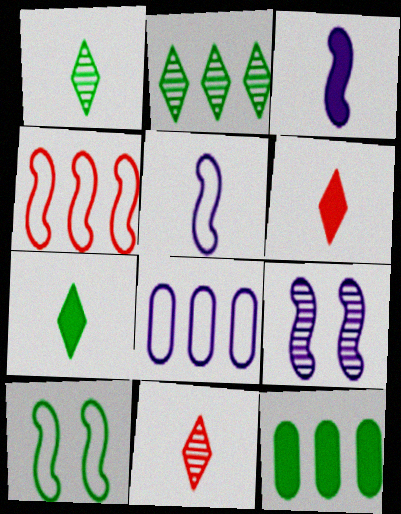[[1, 10, 12], 
[4, 5, 10]]